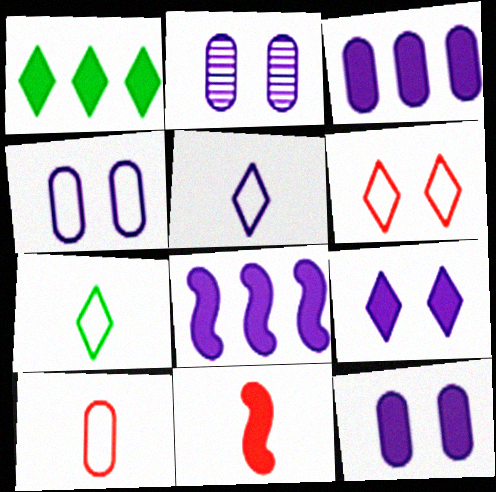[[1, 11, 12], 
[2, 4, 12], 
[2, 5, 8]]